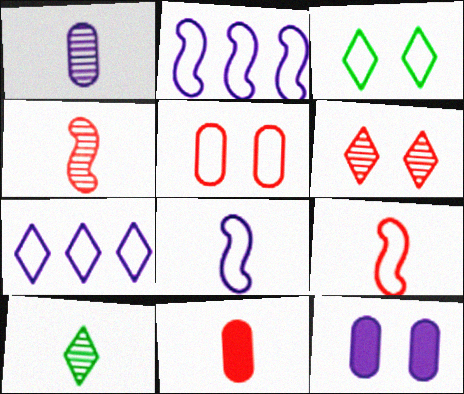[[1, 4, 10], 
[8, 10, 11]]